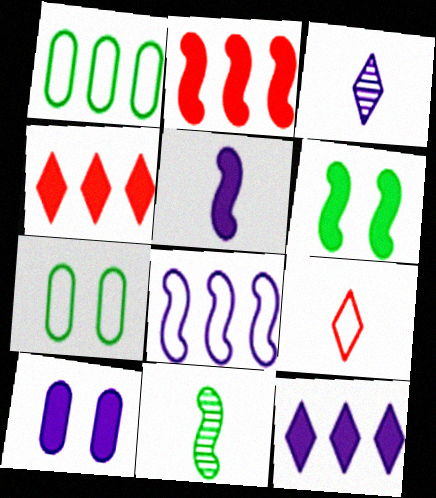[[2, 3, 7], 
[2, 5, 6], 
[3, 8, 10], 
[5, 10, 12], 
[7, 8, 9]]